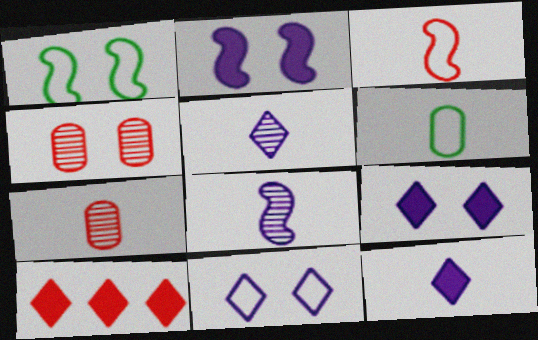[[1, 4, 9], 
[3, 4, 10]]